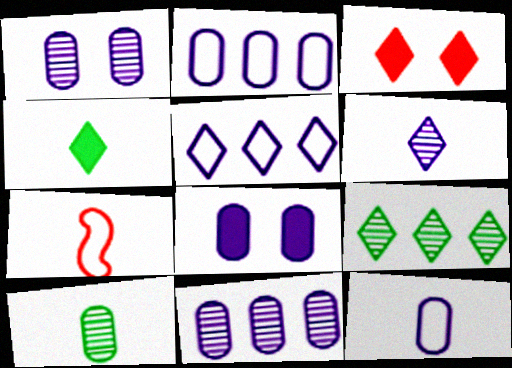[[7, 8, 9], 
[8, 11, 12]]